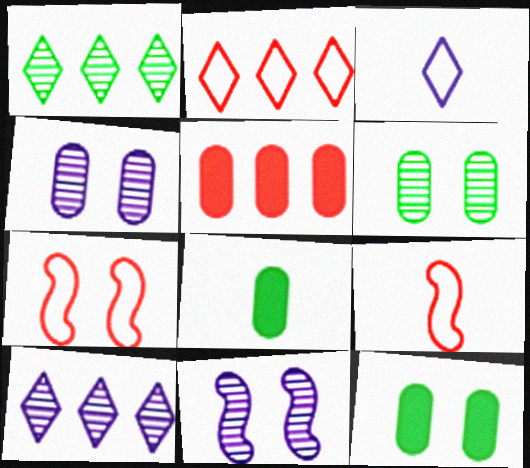[[2, 8, 11], 
[7, 8, 10], 
[9, 10, 12]]